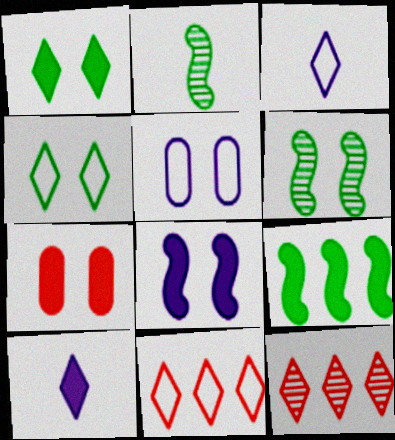[[1, 3, 12], 
[1, 7, 8], 
[3, 4, 11], 
[4, 10, 12], 
[7, 9, 10]]